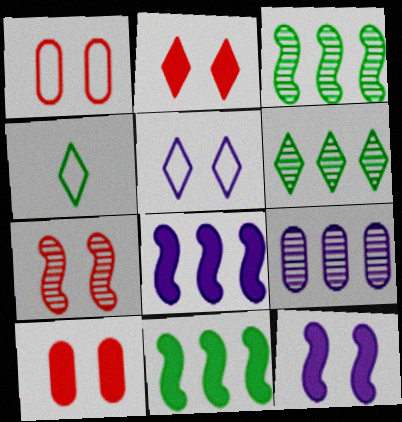[[1, 2, 7]]